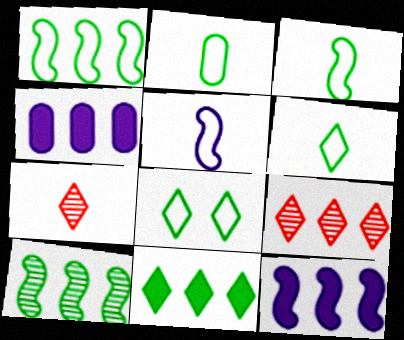[[1, 2, 8], 
[1, 4, 9], 
[2, 3, 6]]